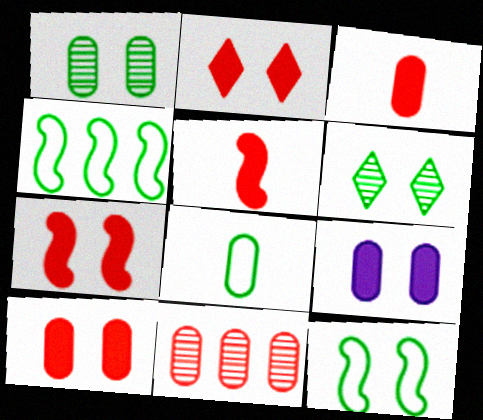[[2, 7, 10], 
[8, 9, 11]]